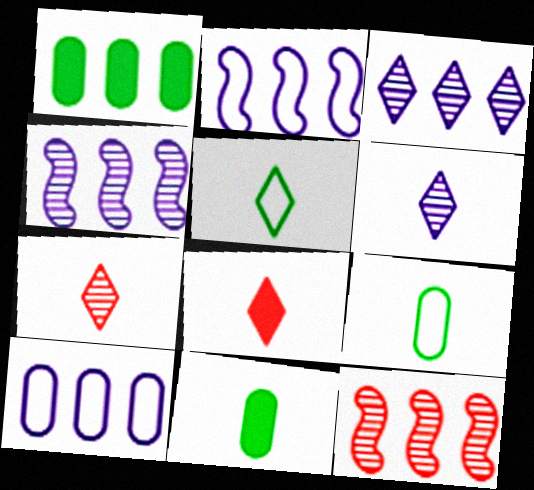[[5, 6, 8]]